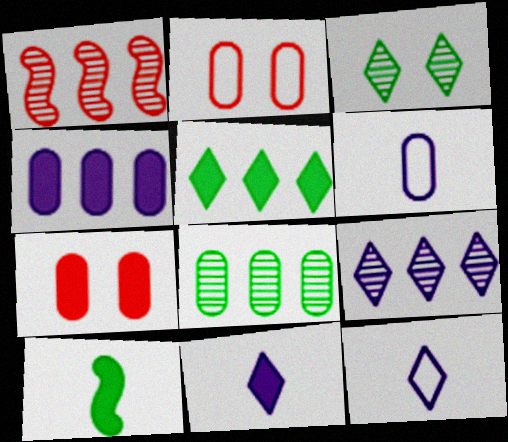[[1, 8, 9], 
[2, 9, 10], 
[6, 7, 8]]